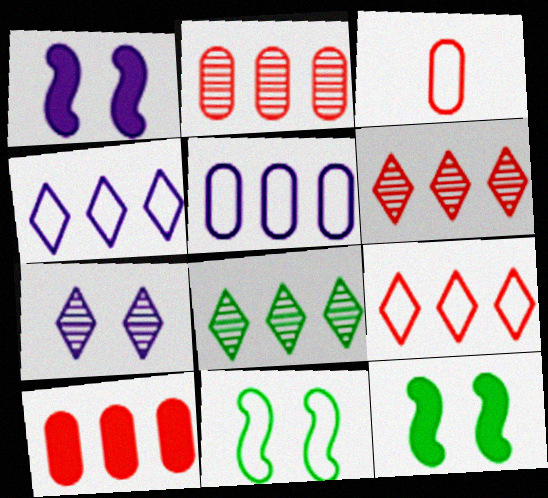[[1, 3, 8], 
[3, 4, 11]]